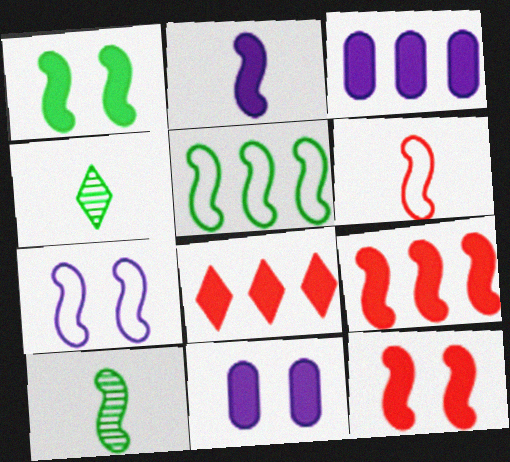[[1, 2, 9], 
[1, 5, 10], 
[2, 6, 10], 
[5, 6, 7], 
[7, 9, 10]]